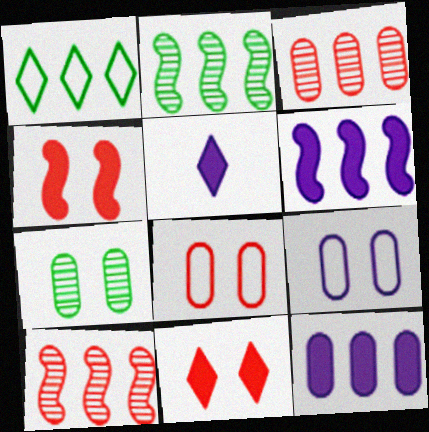[[1, 3, 6], 
[1, 10, 12], 
[2, 5, 8]]